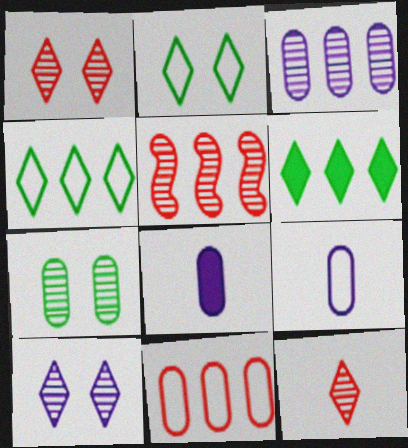[[2, 5, 8], 
[7, 8, 11]]